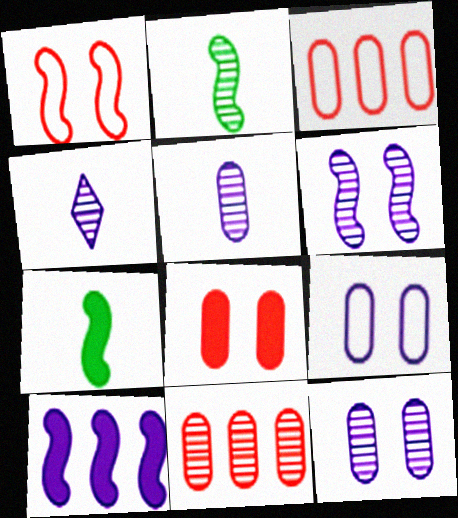[[1, 2, 10], 
[4, 9, 10]]